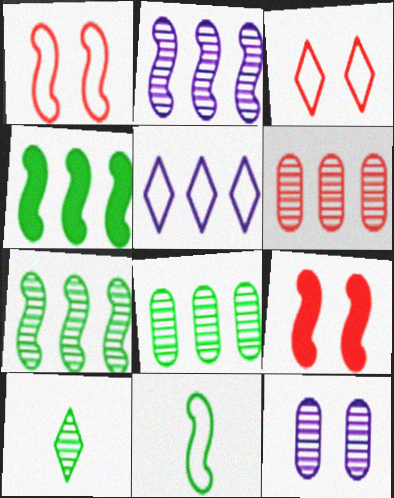[[2, 9, 11], 
[4, 5, 6]]